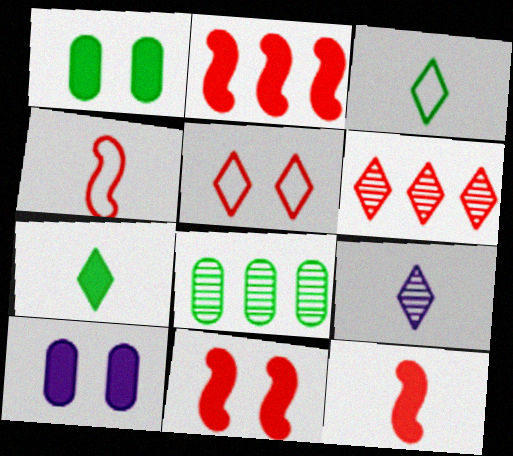[[2, 7, 10], 
[2, 11, 12]]